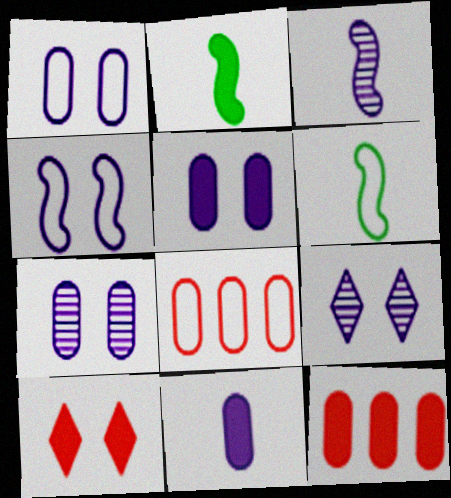[[1, 5, 7], 
[2, 8, 9], 
[4, 5, 9], 
[6, 9, 12]]